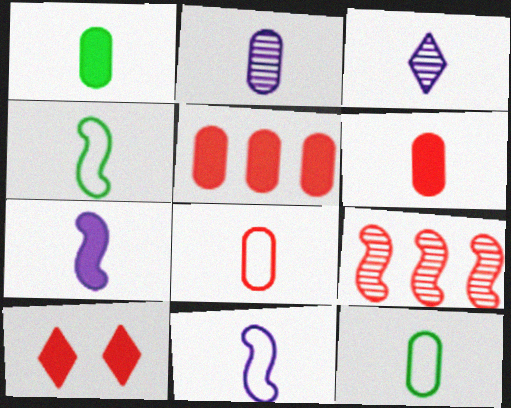[[1, 2, 8], 
[2, 6, 12], 
[3, 4, 6], 
[8, 9, 10]]